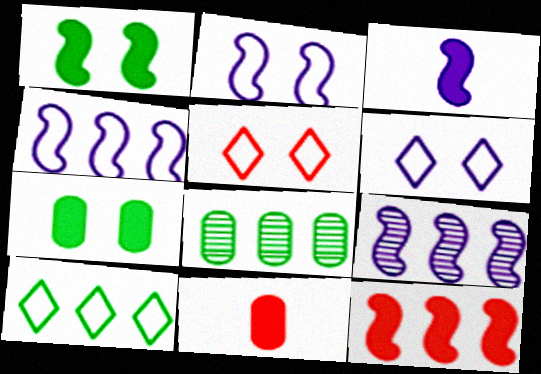[[1, 3, 12], 
[2, 3, 9], 
[3, 5, 8]]